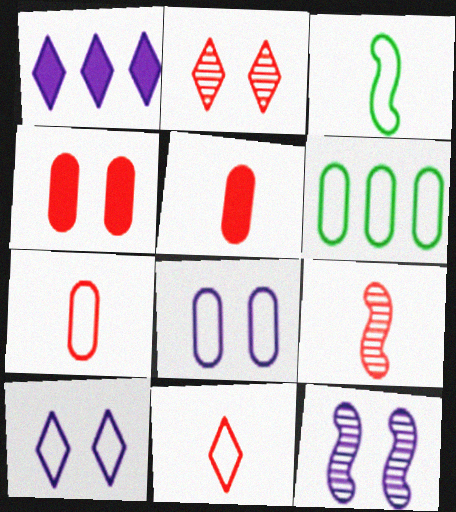[[5, 9, 11], 
[6, 7, 8]]